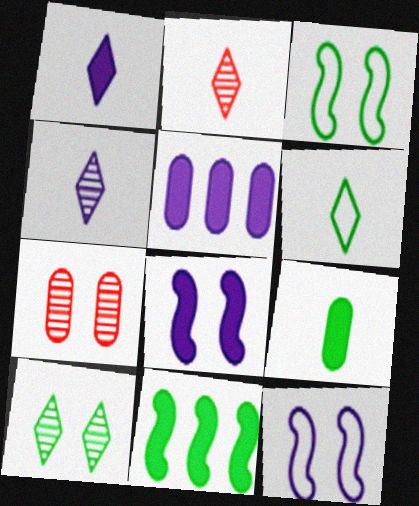[[1, 2, 6], 
[1, 5, 8], 
[2, 3, 5], 
[4, 5, 12]]